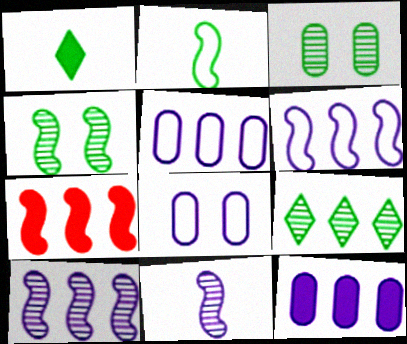[[5, 7, 9]]